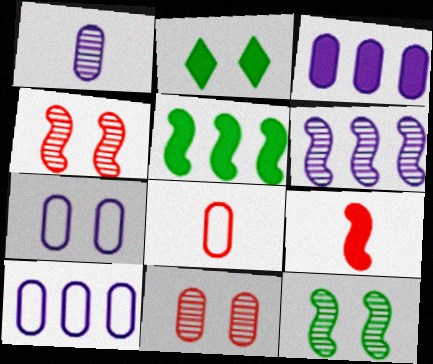[[1, 3, 7], 
[2, 3, 9], 
[2, 4, 7], 
[2, 6, 8]]